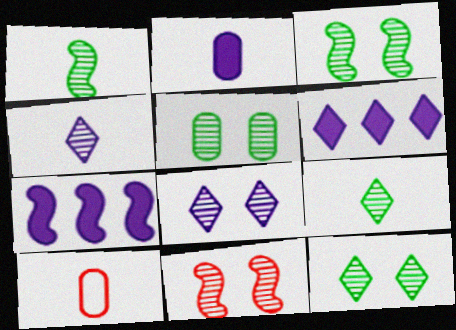[[3, 5, 12], 
[3, 6, 10], 
[5, 8, 11], 
[7, 10, 12]]